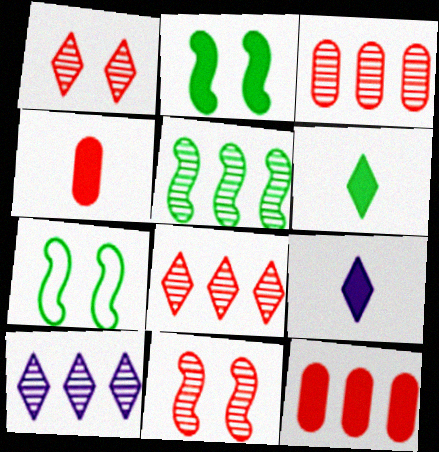[[2, 9, 12], 
[3, 5, 10], 
[3, 7, 9], 
[4, 7, 10]]